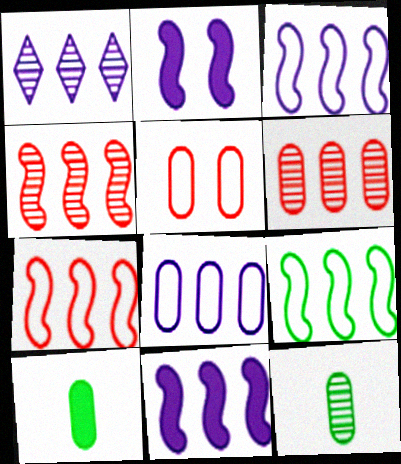[[1, 8, 11], 
[3, 7, 9], 
[4, 9, 11]]